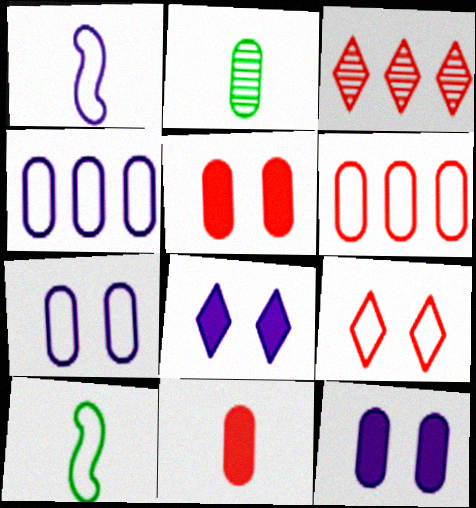[[2, 4, 5], 
[2, 6, 12], 
[3, 10, 12], 
[4, 9, 10]]